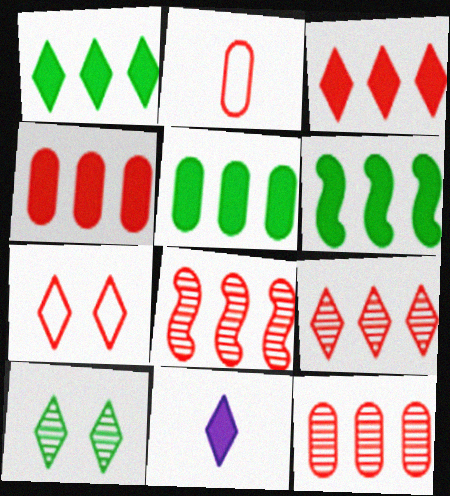[[1, 5, 6], 
[8, 9, 12]]